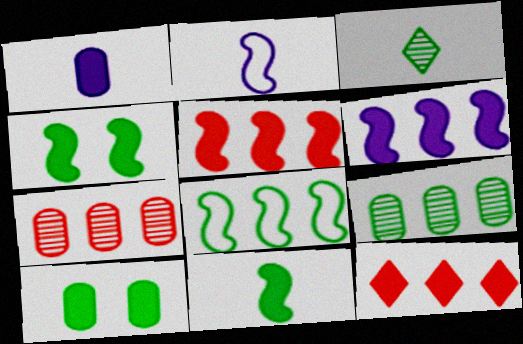[[1, 4, 12], 
[3, 8, 10]]